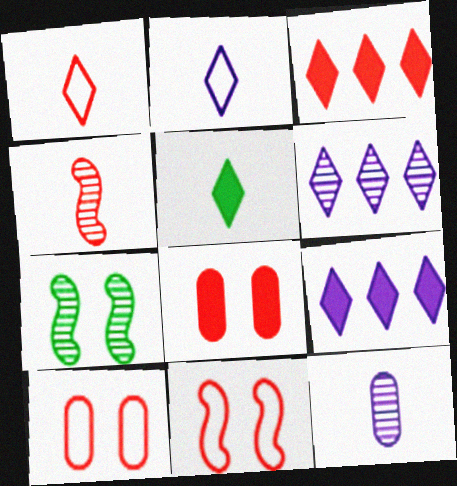[[3, 4, 10]]